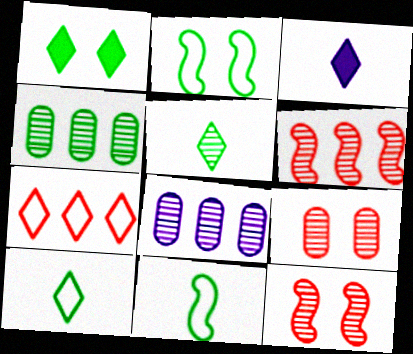[[1, 4, 11], 
[5, 8, 12]]